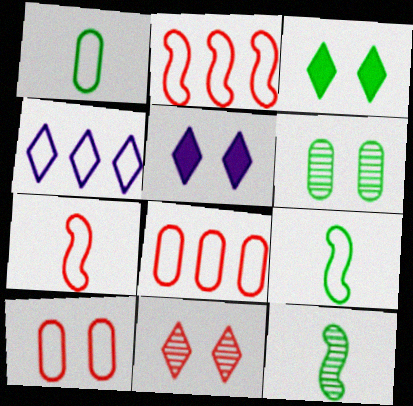[[4, 9, 10], 
[5, 8, 12]]